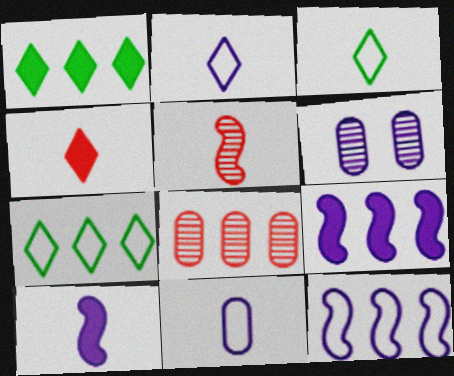[[1, 8, 12], 
[2, 6, 9], 
[7, 8, 9]]